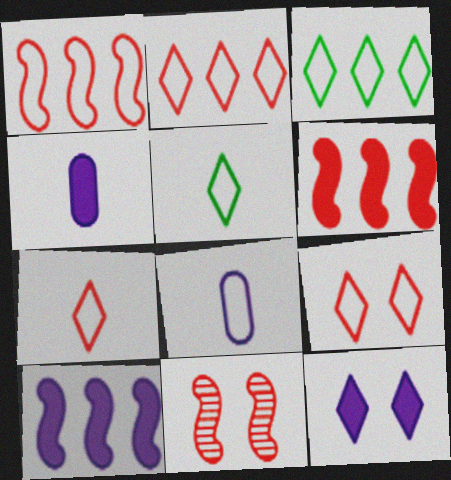[[2, 7, 9], 
[3, 4, 11], 
[4, 10, 12]]